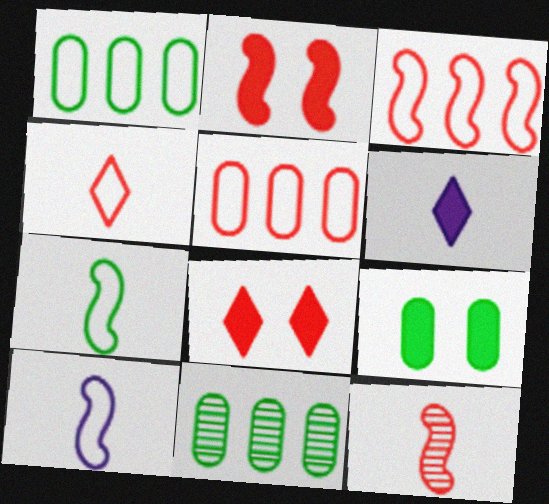[[2, 3, 12], 
[5, 8, 12], 
[8, 10, 11]]